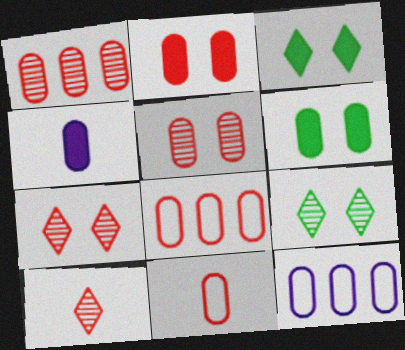[[1, 2, 11]]